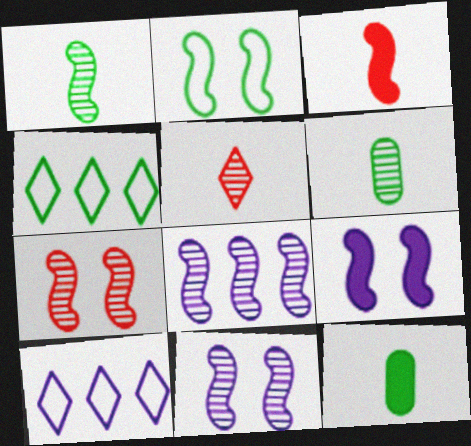[[1, 7, 8], 
[2, 3, 8], 
[2, 7, 9], 
[7, 10, 12]]